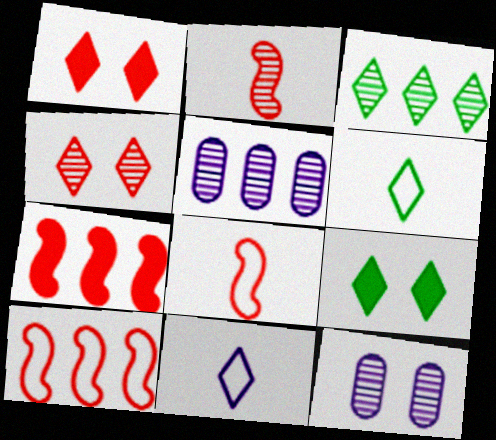[[1, 3, 11], 
[2, 3, 12], 
[3, 6, 9], 
[5, 8, 9], 
[6, 7, 12]]